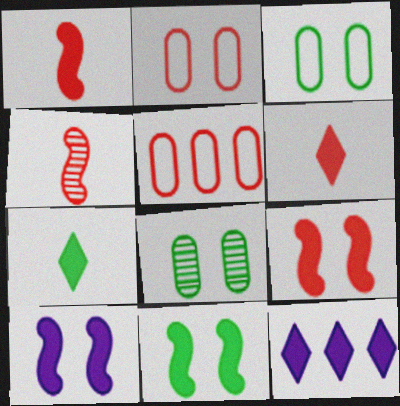[[3, 4, 12], 
[9, 10, 11]]